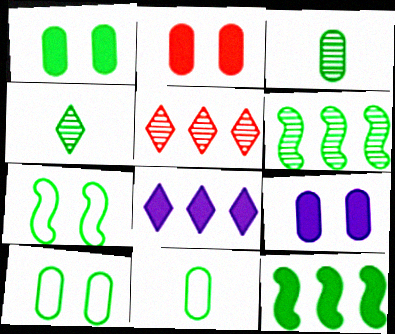[[1, 2, 9], 
[4, 10, 12]]